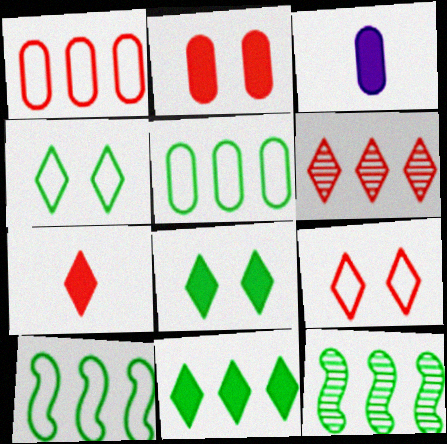[[3, 9, 12], 
[5, 11, 12], 
[6, 7, 9]]